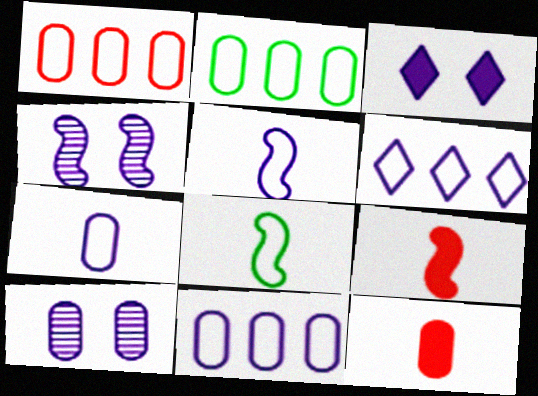[[1, 2, 11], 
[2, 10, 12]]